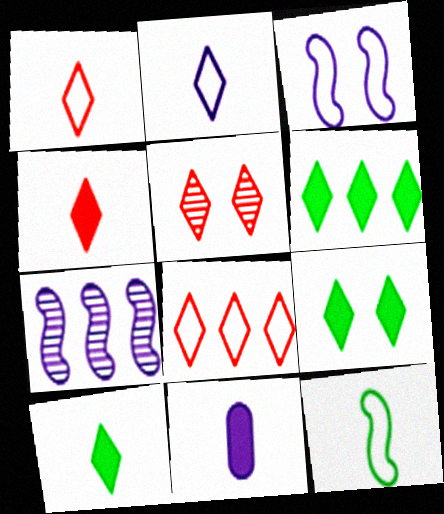[[2, 5, 6], 
[4, 5, 8], 
[6, 9, 10]]